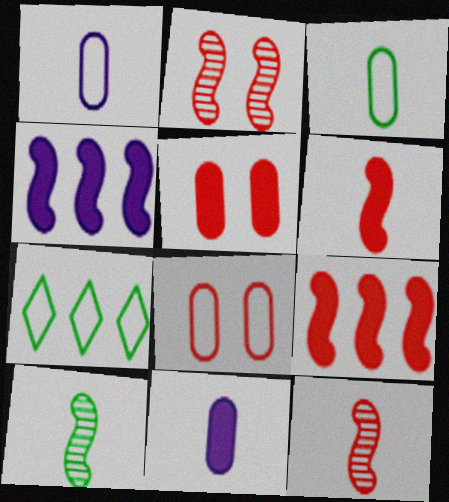[[2, 7, 11]]